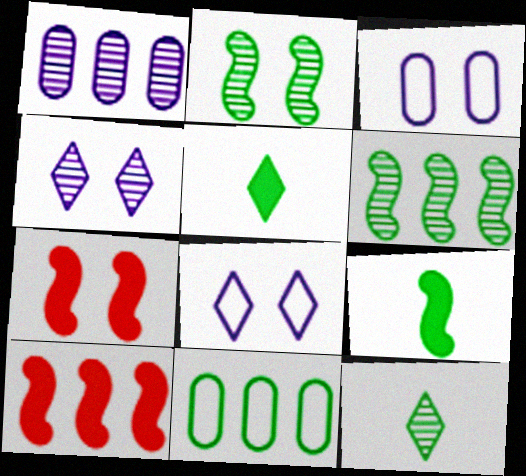[[2, 5, 11], 
[3, 10, 12]]